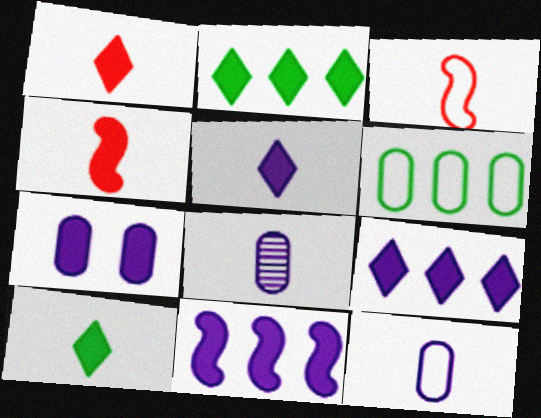[[1, 5, 10], 
[2, 4, 7], 
[3, 8, 10], 
[5, 7, 11]]